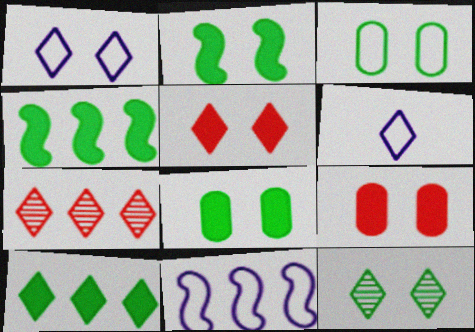[[1, 5, 12], 
[2, 3, 12]]